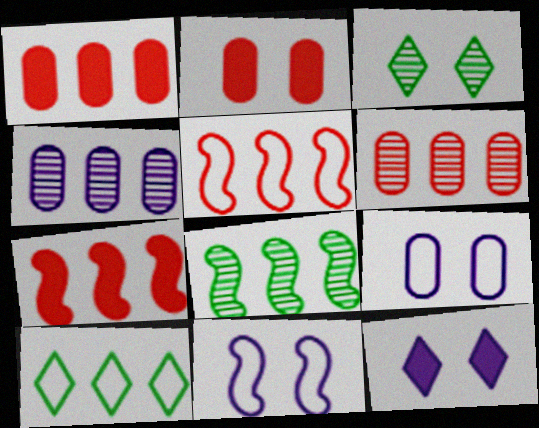[[2, 3, 11], 
[4, 7, 10]]